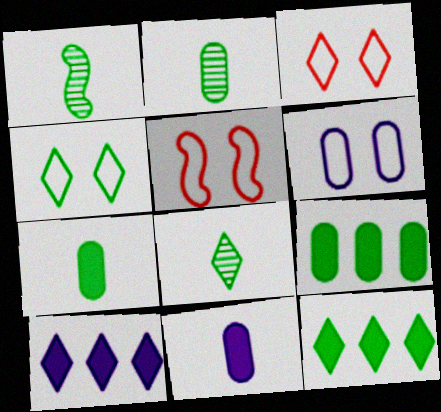[[1, 2, 8], 
[1, 4, 9], 
[2, 5, 10], 
[3, 8, 10], 
[4, 5, 6], 
[4, 8, 12]]